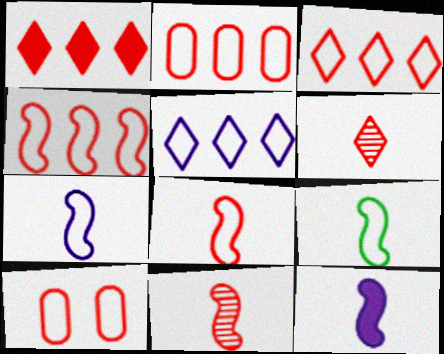[[1, 10, 11], 
[2, 3, 4], 
[3, 8, 10], 
[5, 9, 10], 
[7, 8, 9], 
[9, 11, 12]]